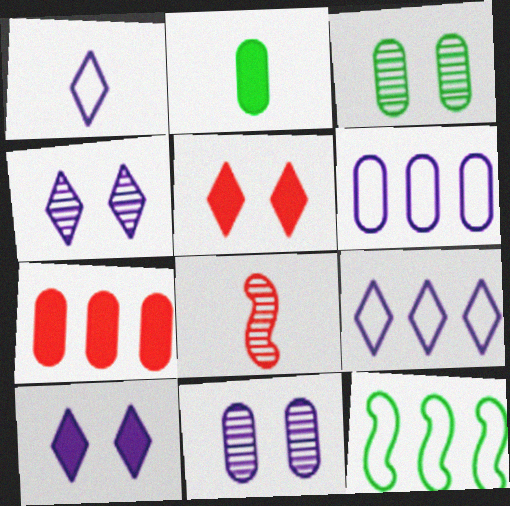[[1, 2, 8]]